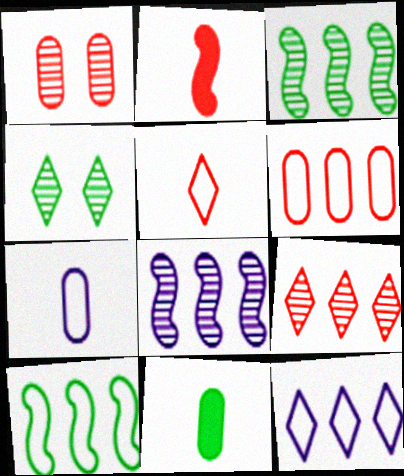[[4, 10, 11], 
[6, 10, 12]]